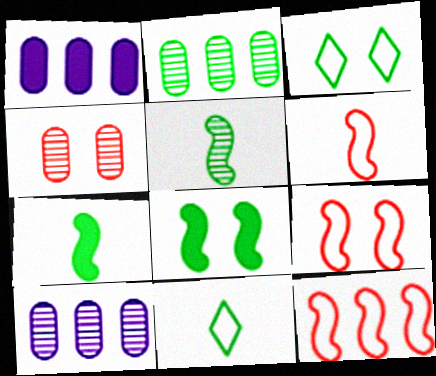[[2, 3, 7], 
[2, 8, 11], 
[6, 9, 12]]